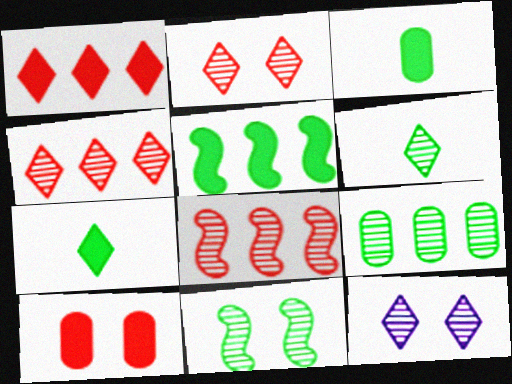[[4, 6, 12], 
[6, 9, 11]]